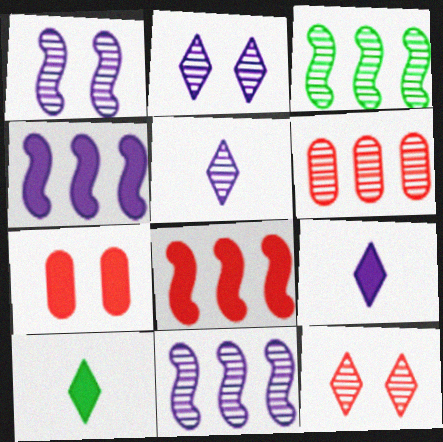[[4, 7, 10]]